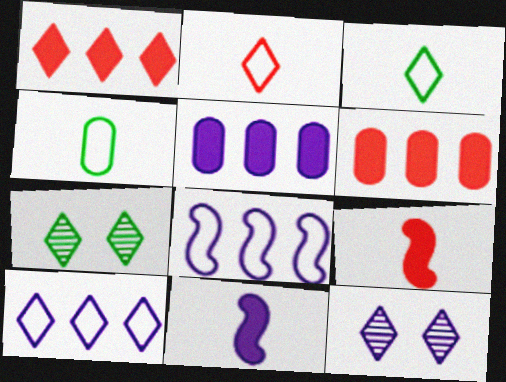[[1, 3, 12]]